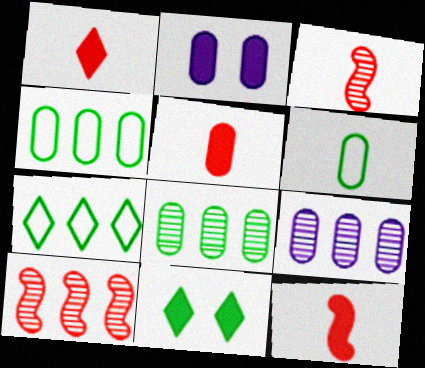[[1, 5, 12], 
[2, 3, 7]]